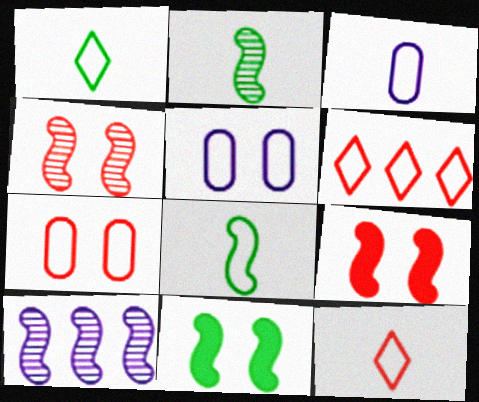[[2, 4, 10], 
[3, 8, 12], 
[5, 6, 8], 
[8, 9, 10]]